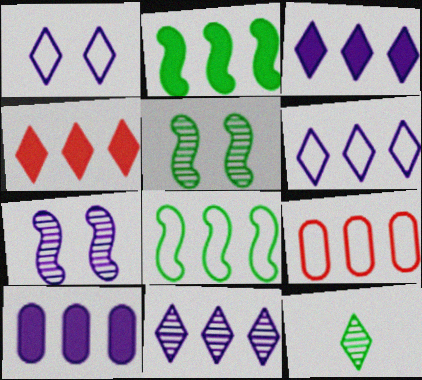[[1, 4, 12], 
[2, 4, 10], 
[2, 9, 11], 
[3, 6, 11], 
[6, 8, 9]]